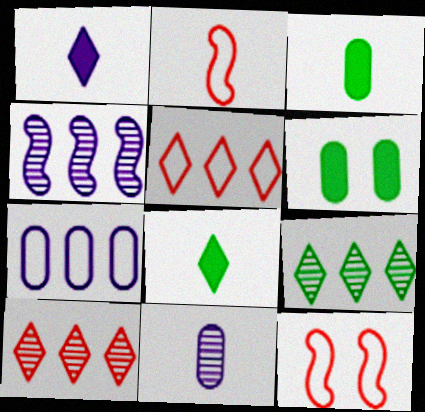[[2, 8, 11]]